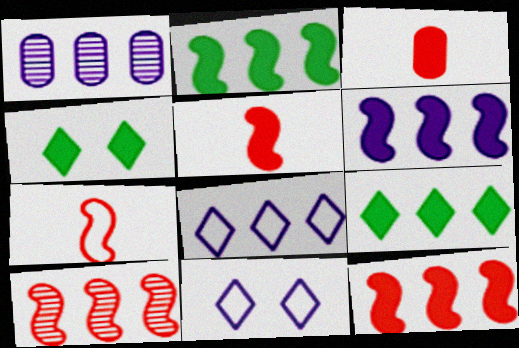[[1, 4, 7], 
[1, 6, 8], 
[2, 6, 12], 
[3, 4, 6]]